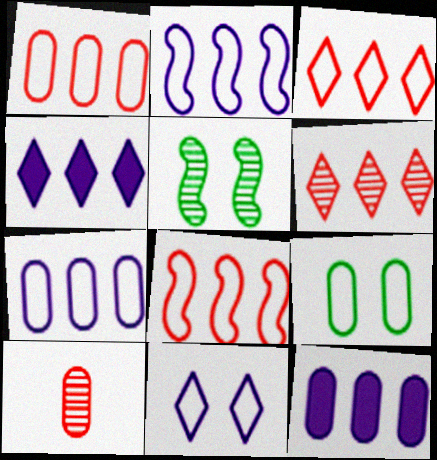[[1, 3, 8], 
[9, 10, 12]]